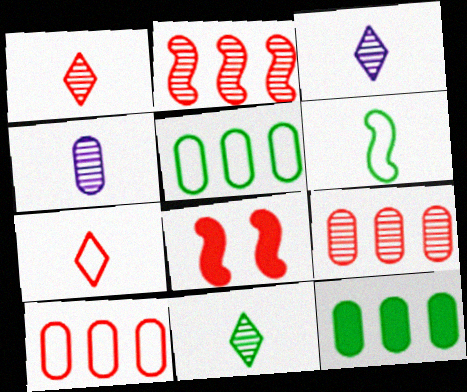[[1, 3, 11], 
[1, 8, 10], 
[3, 5, 8], 
[7, 8, 9]]